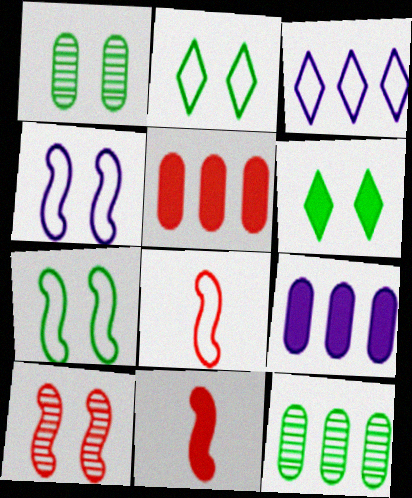[[1, 3, 11], 
[1, 6, 7], 
[6, 9, 11]]